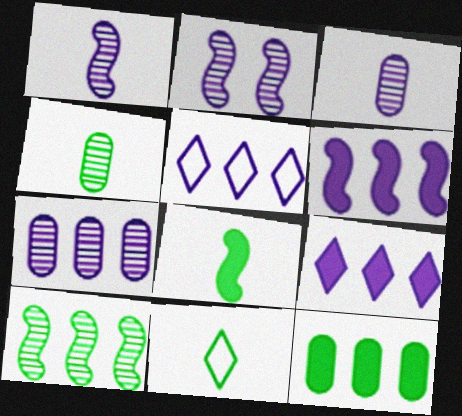[[4, 8, 11], 
[5, 6, 7]]